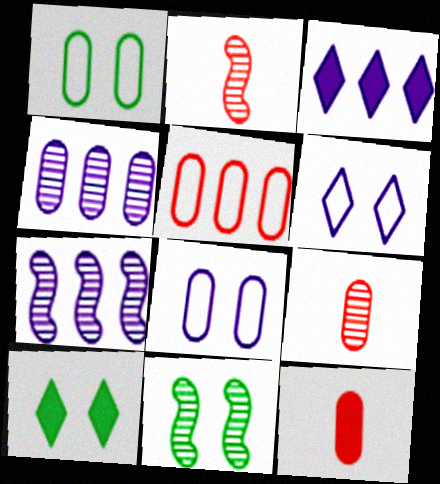[[1, 2, 3], 
[1, 4, 12], 
[1, 10, 11], 
[2, 7, 11]]